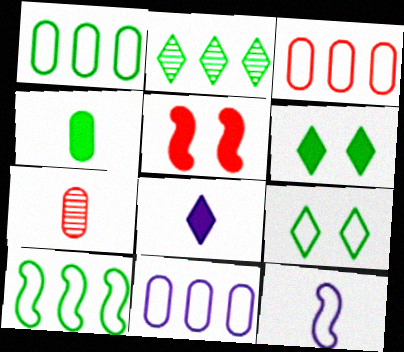[[1, 3, 11], 
[3, 9, 12]]